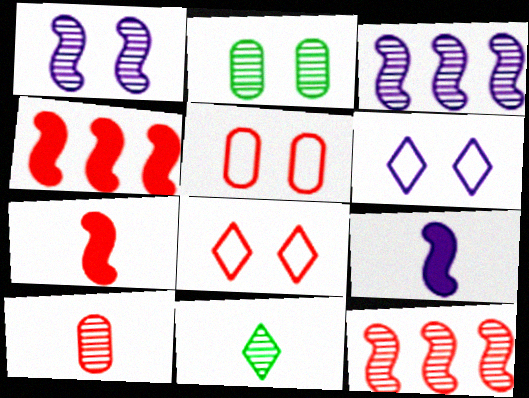[[4, 8, 10]]